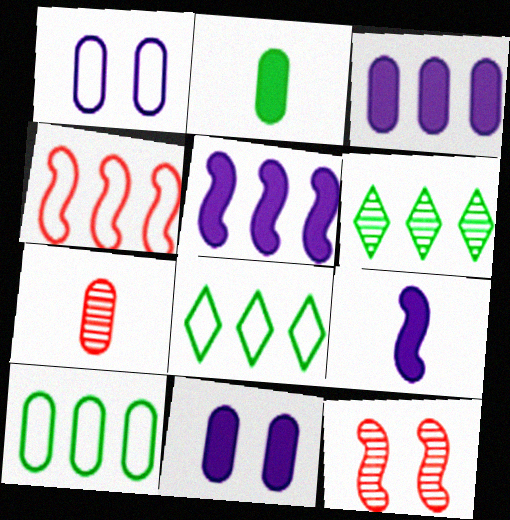[[3, 4, 6], 
[7, 10, 11]]